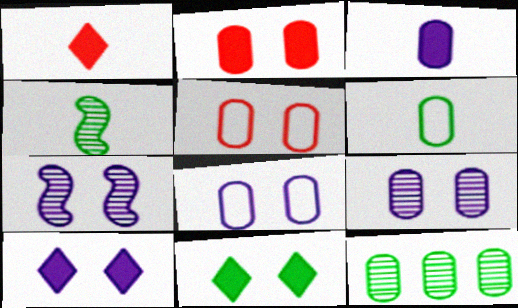[[3, 5, 12], 
[5, 7, 11], 
[7, 8, 10]]